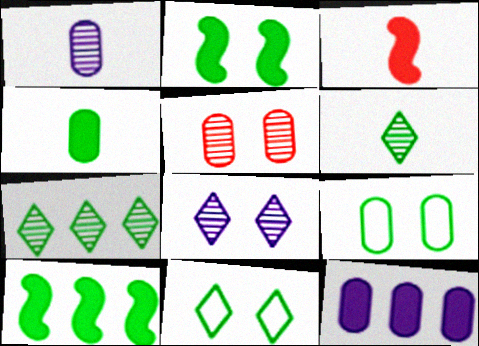[[6, 9, 10]]